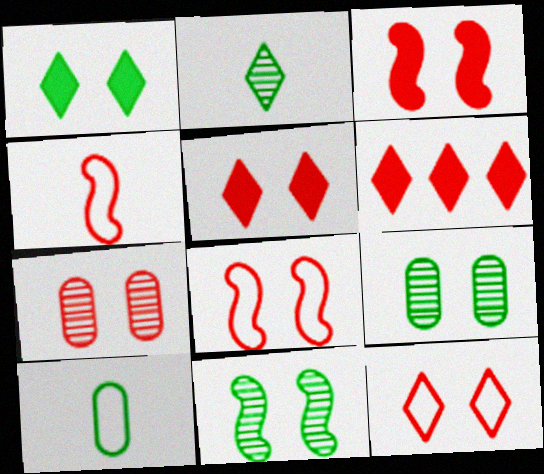[[3, 7, 12], 
[4, 6, 7], 
[5, 7, 8]]